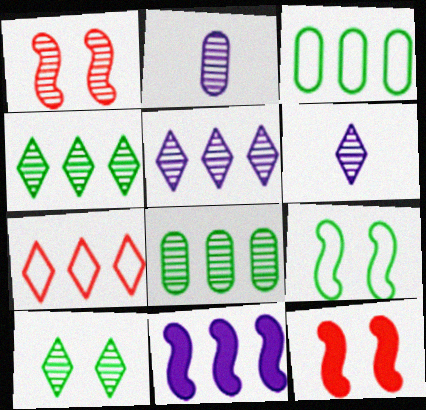[[1, 2, 4], 
[1, 6, 8], 
[3, 6, 12], 
[7, 8, 11]]